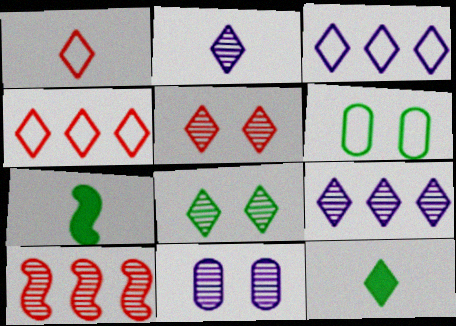[[1, 2, 12], 
[3, 5, 12], 
[4, 7, 11]]